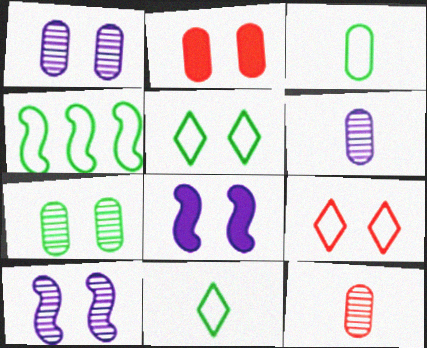[[2, 5, 10], 
[3, 4, 5], 
[7, 8, 9]]